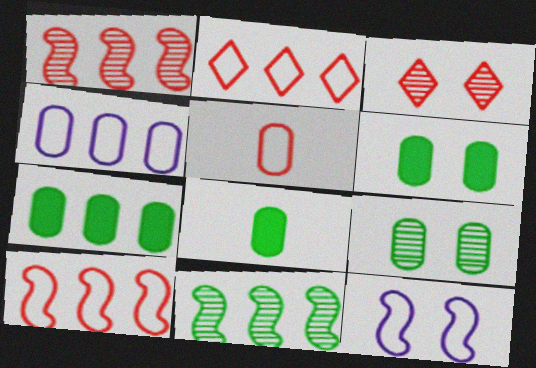[[3, 6, 12], 
[6, 7, 8]]